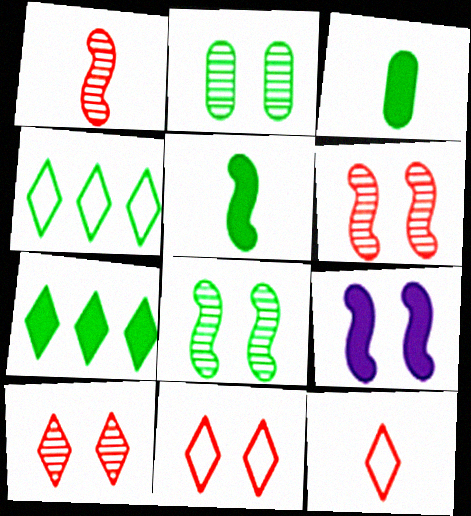[[2, 4, 5], 
[2, 9, 11], 
[3, 4, 8]]